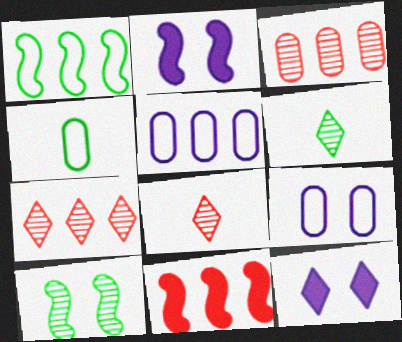[[2, 4, 7], 
[6, 9, 11]]